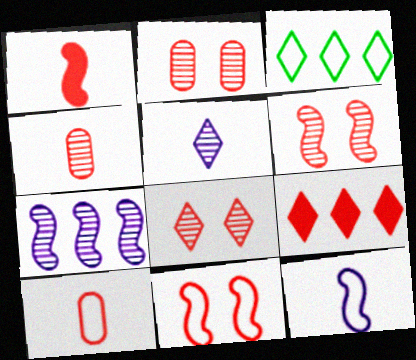[[2, 6, 8], 
[4, 9, 11], 
[6, 9, 10]]